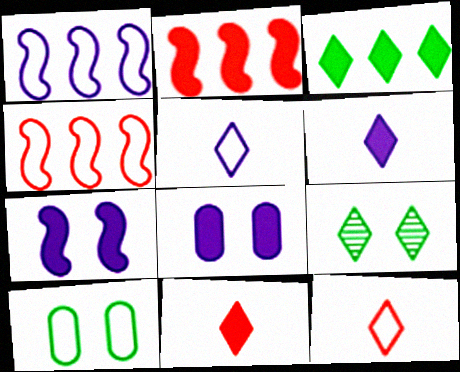[[1, 10, 12], 
[4, 5, 10]]